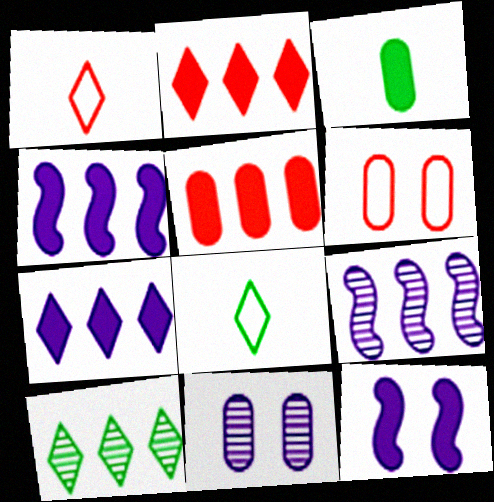[[2, 3, 12]]